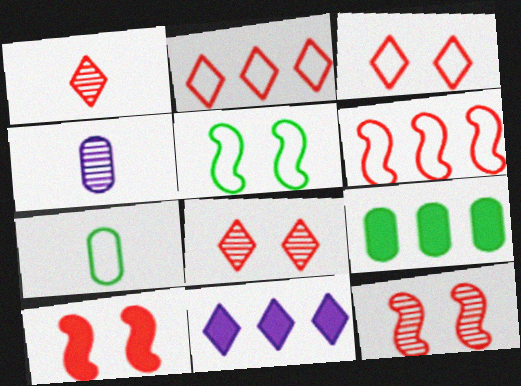[[7, 11, 12]]